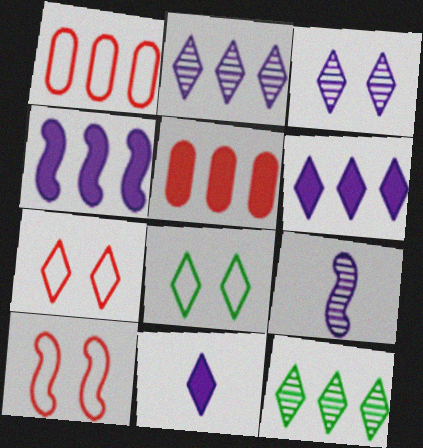[[1, 4, 12], 
[5, 8, 9], 
[7, 11, 12]]